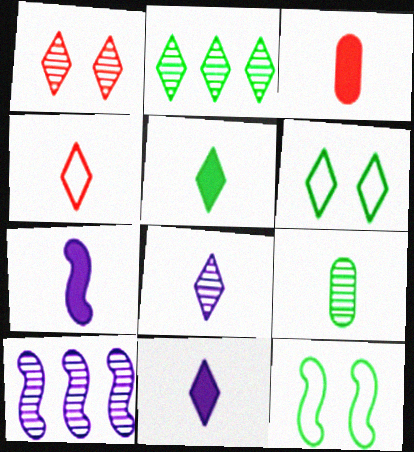[[1, 2, 8], 
[1, 9, 10], 
[2, 5, 6], 
[3, 5, 7], 
[3, 6, 10], 
[4, 5, 8], 
[4, 7, 9]]